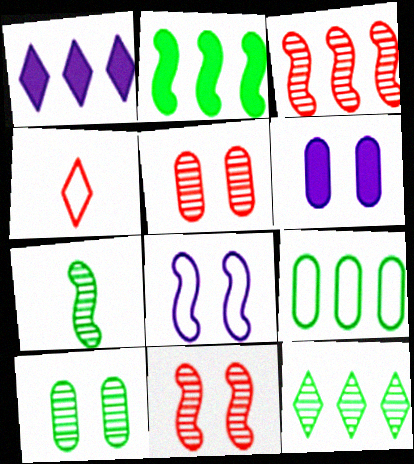[[1, 3, 9], 
[2, 9, 12], 
[4, 8, 9], 
[7, 10, 12]]